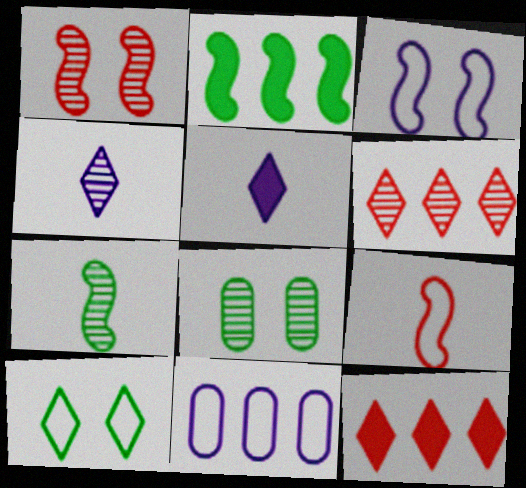[[2, 6, 11], 
[4, 10, 12], 
[5, 6, 10], 
[9, 10, 11]]